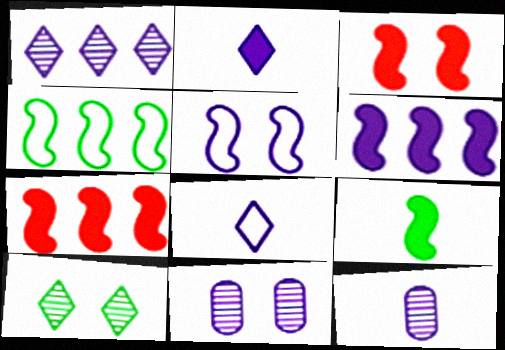[[3, 6, 9], 
[6, 8, 11]]